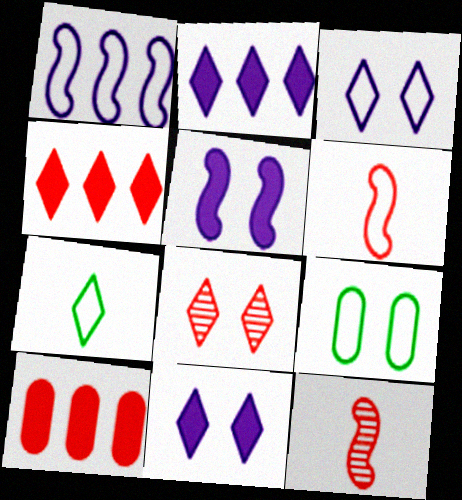[[2, 7, 8], 
[2, 9, 12], 
[5, 8, 9], 
[6, 8, 10]]